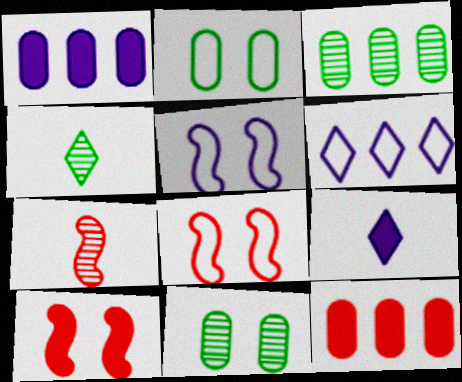[[1, 4, 8], 
[3, 8, 9], 
[4, 5, 12]]